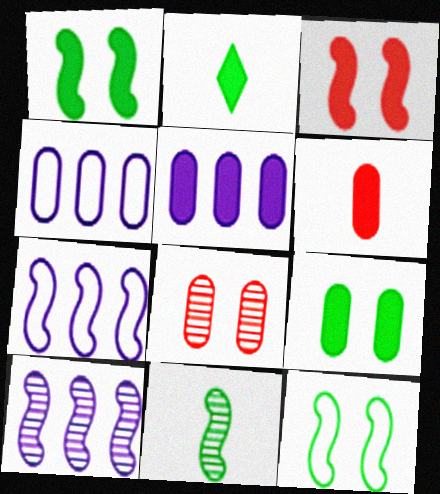[[2, 3, 5], 
[2, 7, 8], 
[3, 7, 11], 
[5, 6, 9]]